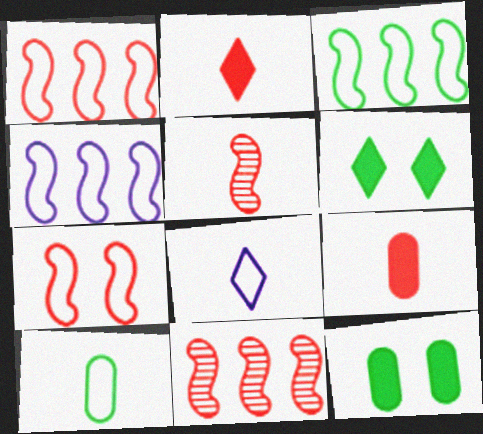[[1, 3, 4], 
[8, 11, 12]]